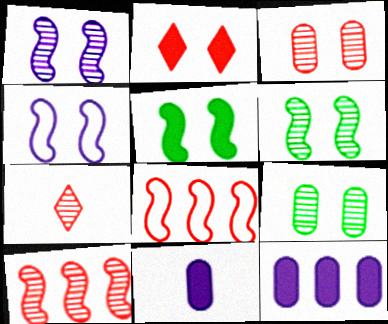[[2, 4, 9], 
[3, 7, 10]]